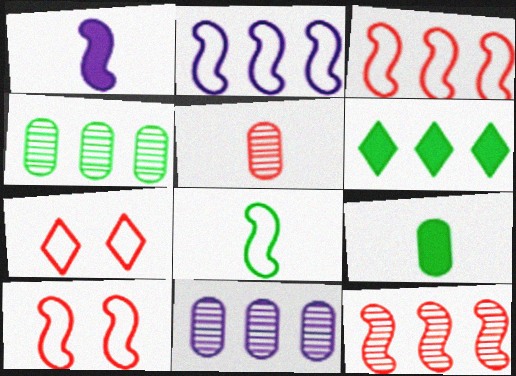[[1, 4, 7], 
[2, 8, 10], 
[3, 6, 11]]